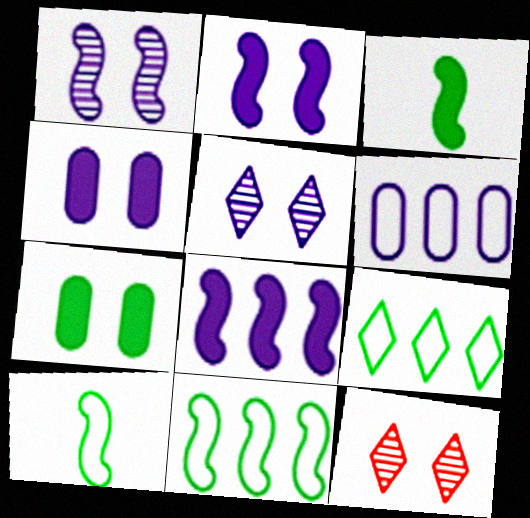[[3, 6, 12]]